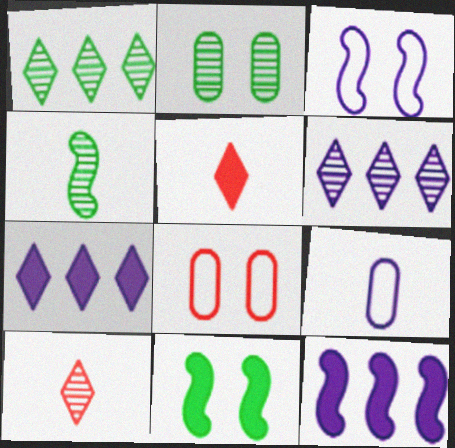[[1, 2, 4], 
[4, 5, 9], 
[4, 7, 8]]